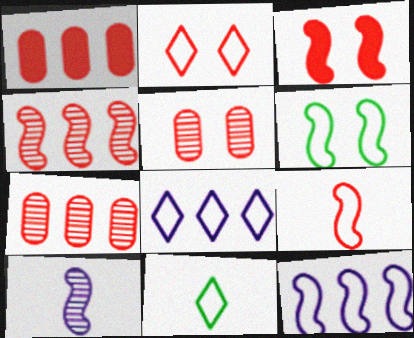[[2, 3, 5], 
[2, 8, 11], 
[3, 4, 9], 
[6, 9, 12]]